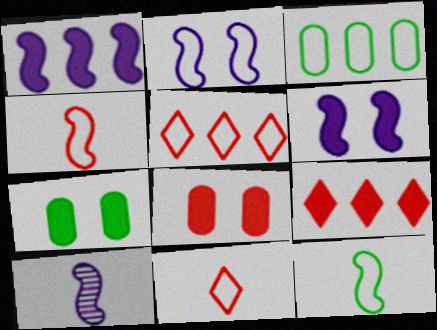[[1, 2, 10], 
[2, 3, 11], 
[5, 7, 10]]